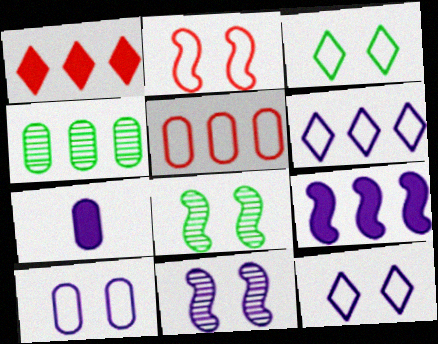[[2, 3, 10], 
[6, 7, 11]]